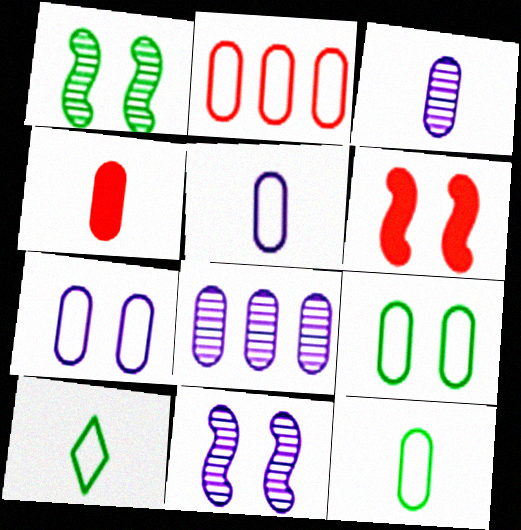[[2, 5, 9], 
[2, 7, 12], 
[3, 4, 12], 
[4, 8, 9], 
[6, 8, 10]]